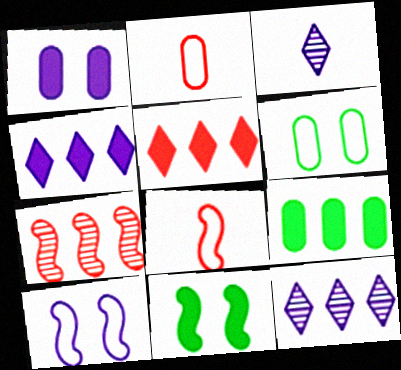[[2, 11, 12]]